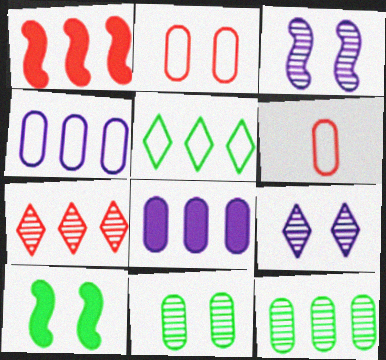[[2, 9, 10], 
[6, 8, 11]]